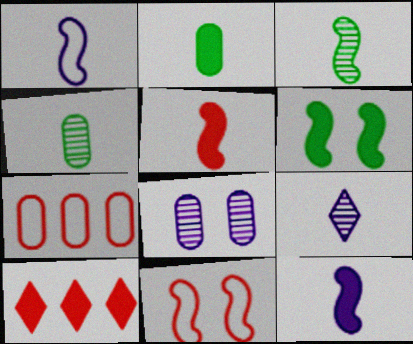[[1, 3, 5], 
[2, 7, 8], 
[6, 7, 9]]